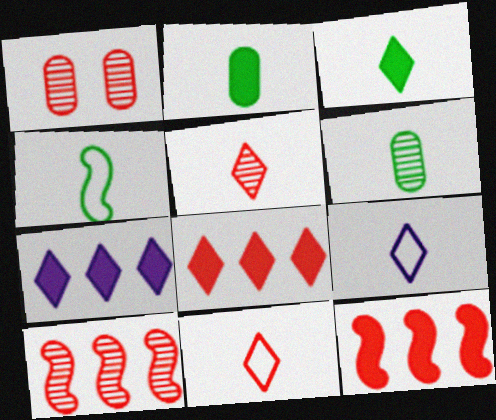[[1, 4, 7], 
[1, 5, 10], 
[1, 11, 12], 
[3, 4, 6], 
[3, 5, 9]]